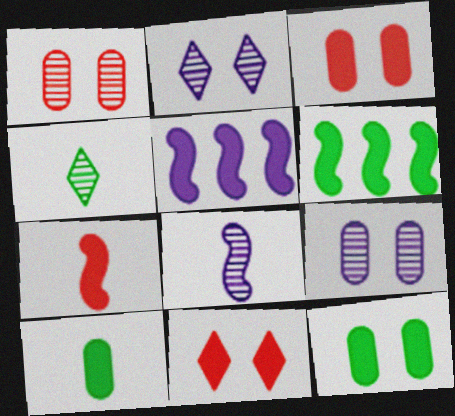[[5, 10, 11]]